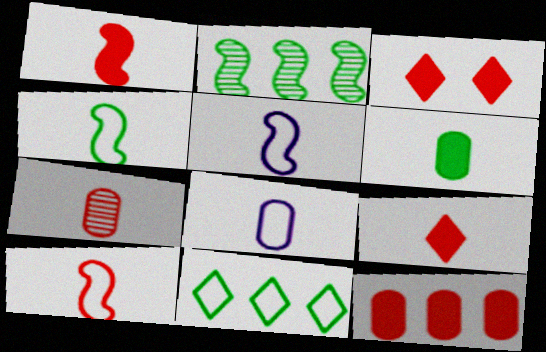[[1, 3, 12], 
[2, 3, 8], 
[4, 5, 10], 
[6, 7, 8], 
[7, 9, 10]]